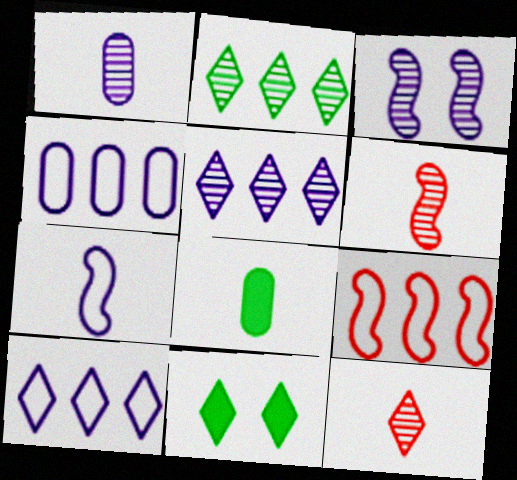[[1, 3, 5], 
[1, 9, 11], 
[4, 6, 11], 
[7, 8, 12], 
[10, 11, 12]]